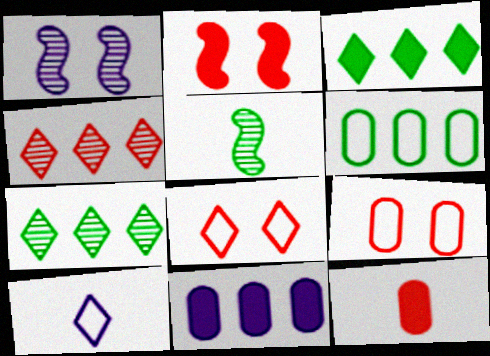[[1, 10, 11], 
[5, 8, 11], 
[5, 10, 12]]